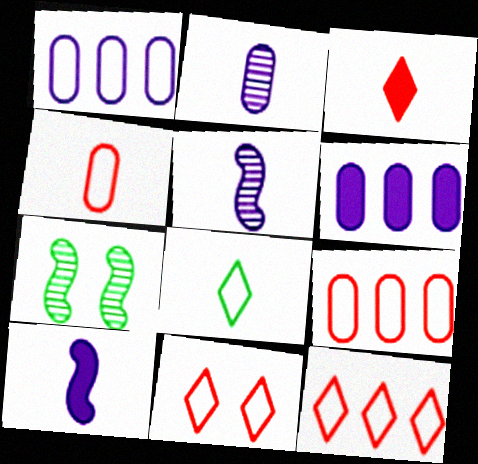[[1, 3, 7]]